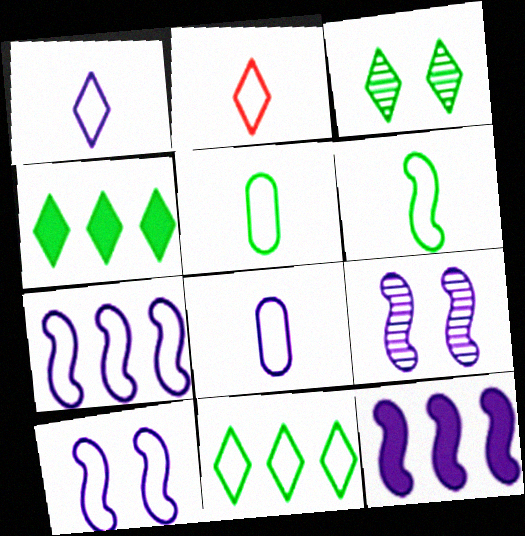[[2, 6, 8]]